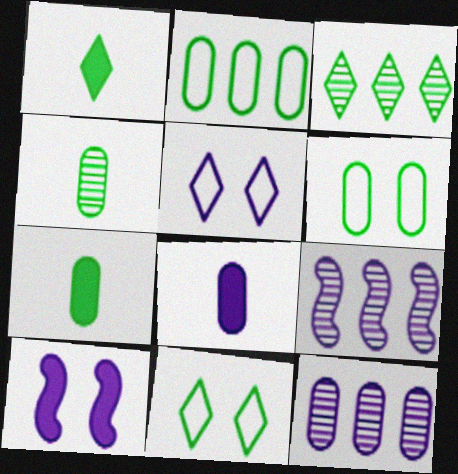[[1, 3, 11], 
[5, 8, 9]]